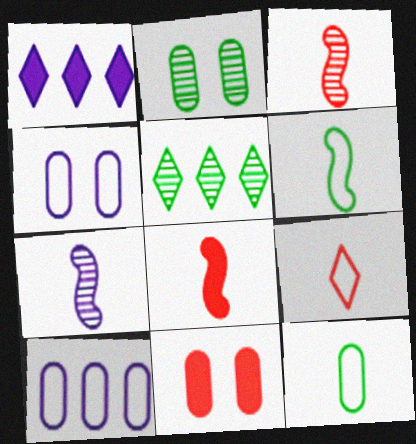[[1, 4, 7], 
[2, 4, 11], 
[4, 5, 8], 
[6, 7, 8]]